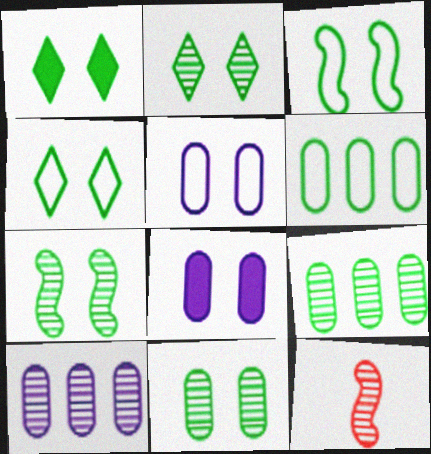[[1, 2, 4], 
[1, 3, 11], 
[2, 7, 11], 
[2, 10, 12]]